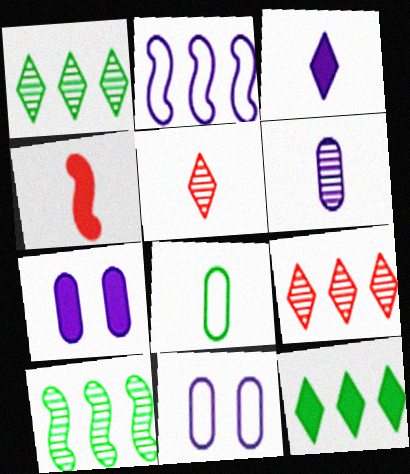[[1, 4, 11], 
[4, 7, 12]]